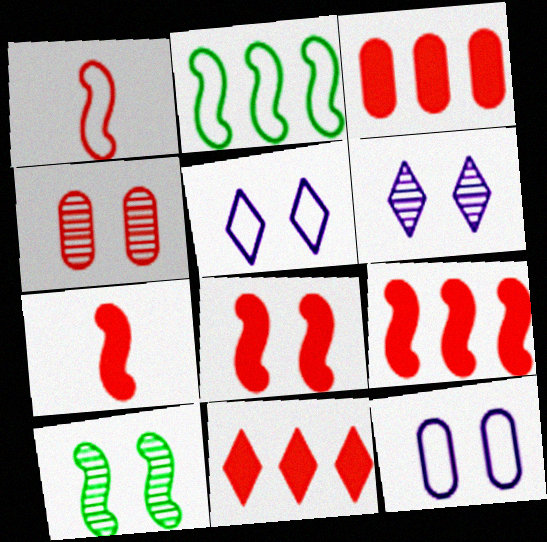[[1, 4, 11], 
[3, 9, 11], 
[4, 6, 10], 
[7, 8, 9]]